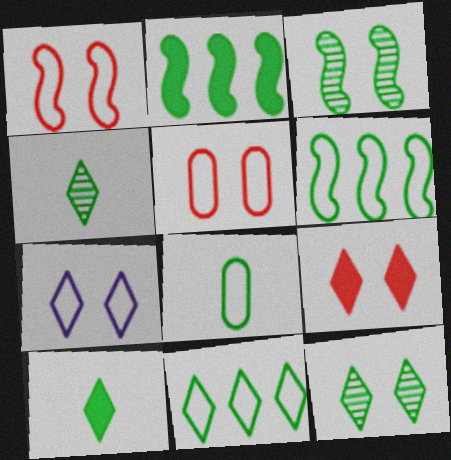[[2, 8, 12], 
[7, 9, 12], 
[10, 11, 12]]